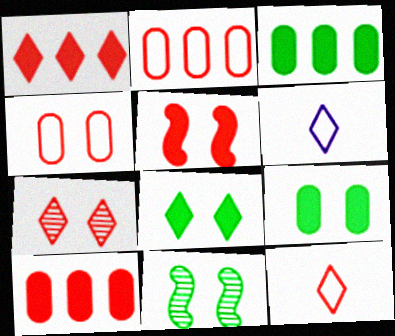[[1, 7, 12], 
[4, 5, 7], 
[6, 10, 11]]